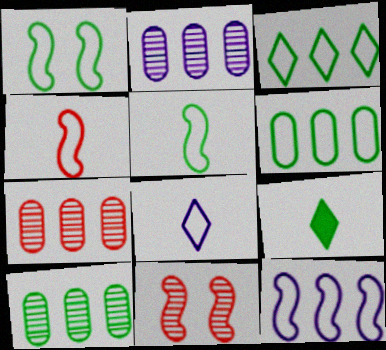[[1, 4, 12], 
[1, 9, 10], 
[2, 7, 10]]